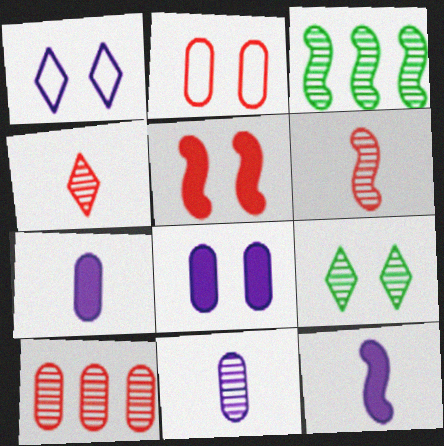[]